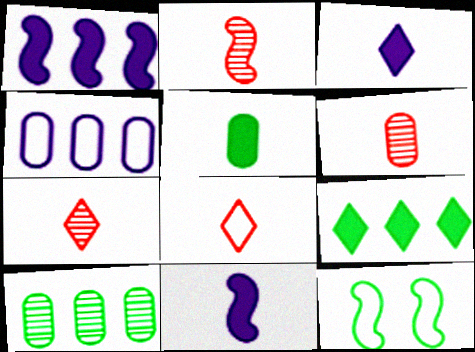[[1, 2, 12], 
[2, 6, 7], 
[4, 8, 12]]